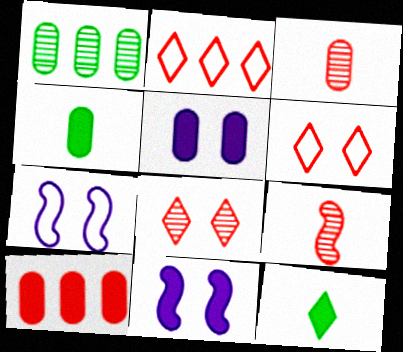[[4, 5, 10], 
[6, 9, 10], 
[10, 11, 12]]